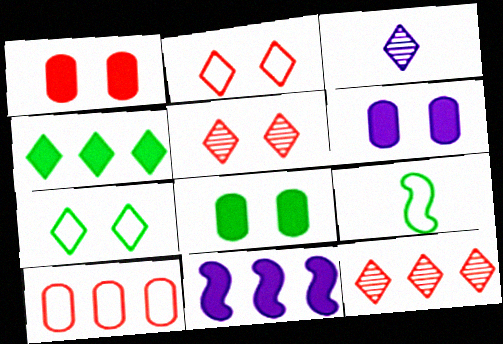[[1, 6, 8], 
[2, 3, 4], 
[6, 9, 12]]